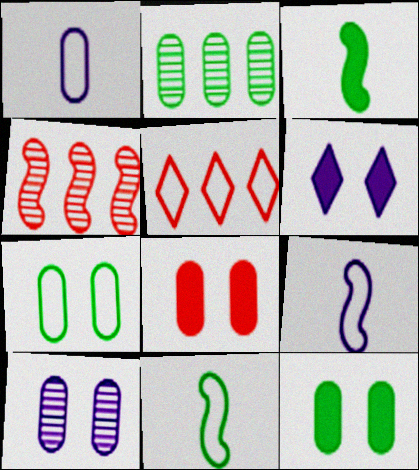[[1, 2, 8], 
[3, 5, 10], 
[5, 7, 9], 
[7, 8, 10]]